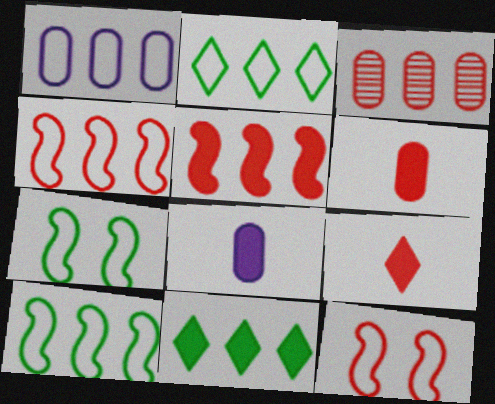[[1, 2, 4], 
[3, 9, 12]]